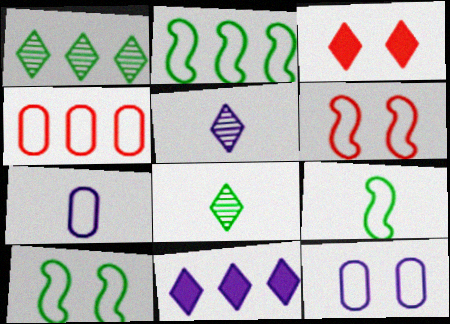[[2, 9, 10]]